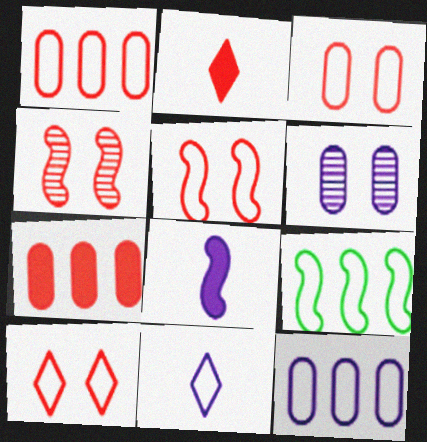[[1, 2, 4], 
[2, 6, 9], 
[3, 5, 10], 
[3, 9, 11], 
[4, 8, 9]]